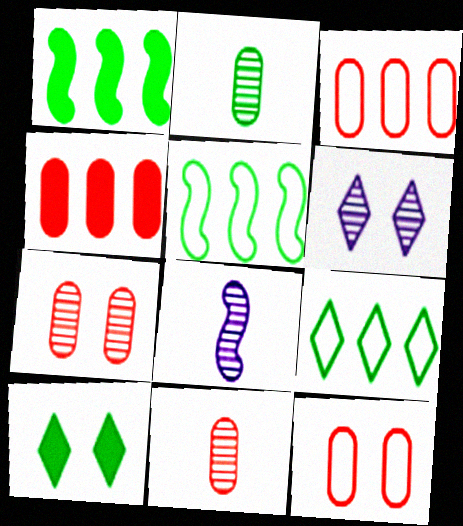[[2, 5, 10], 
[3, 8, 10], 
[4, 11, 12]]